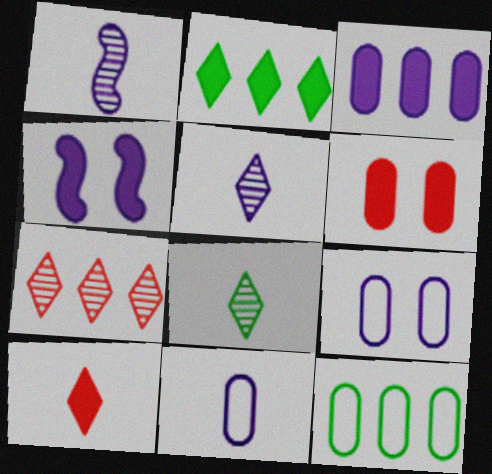[]